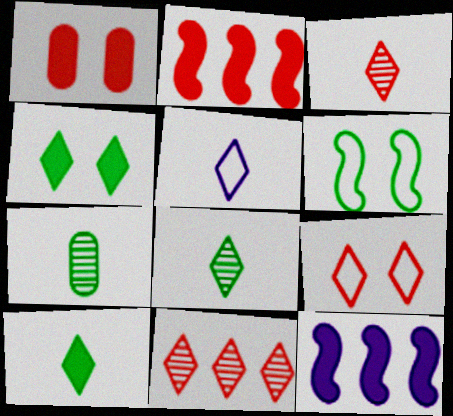[[1, 10, 12], 
[3, 5, 10], 
[4, 5, 11], 
[7, 9, 12]]